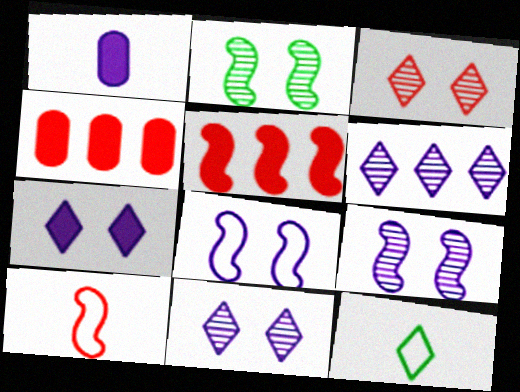[[1, 6, 8], 
[3, 4, 10], 
[4, 9, 12]]